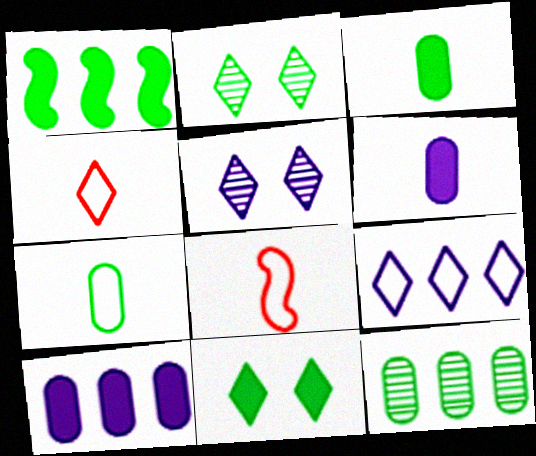[[1, 2, 7], 
[1, 3, 11], 
[2, 8, 10]]